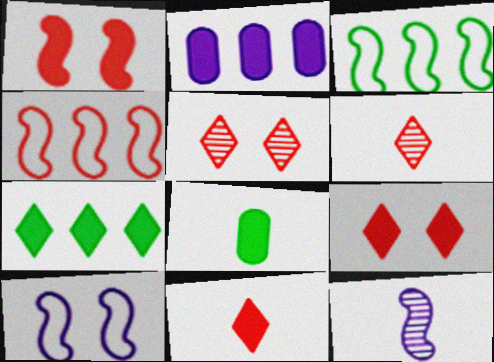[[1, 3, 12]]